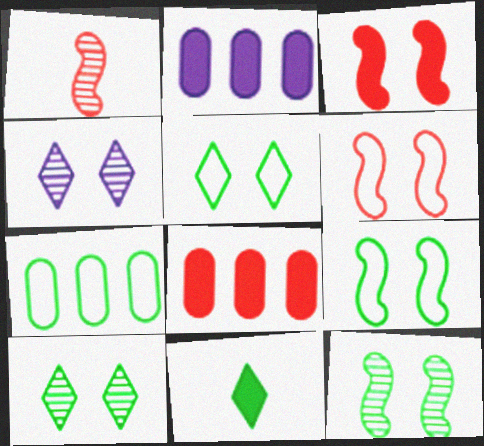[[1, 2, 5], 
[2, 3, 11], 
[7, 11, 12]]